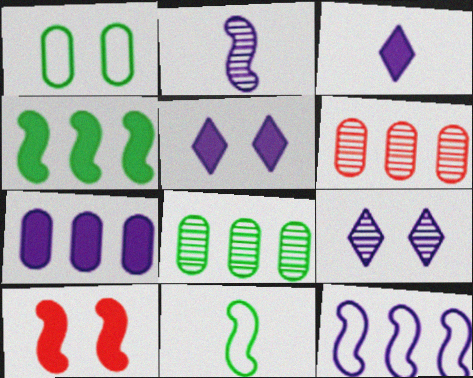[[1, 9, 10], 
[5, 6, 11]]